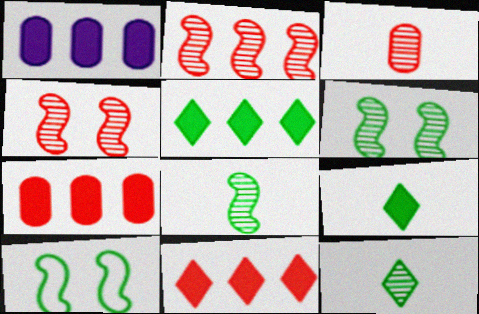[]